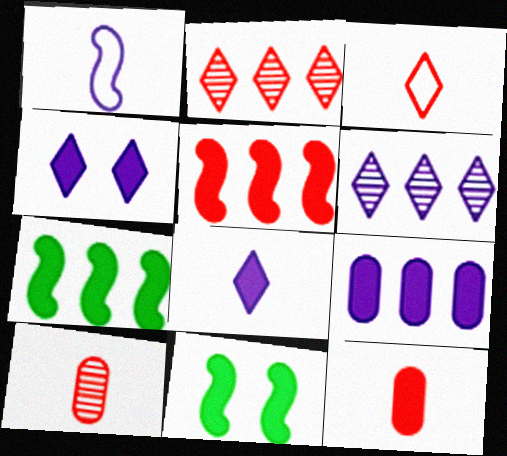[[4, 7, 12]]